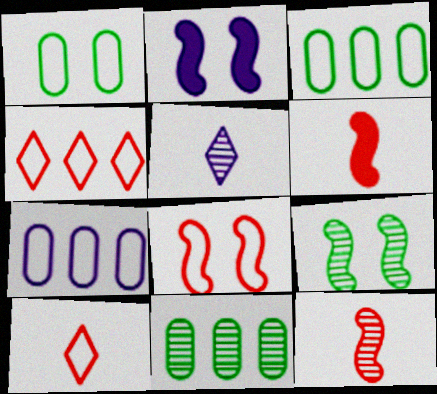[[2, 5, 7], 
[2, 8, 9], 
[2, 10, 11]]